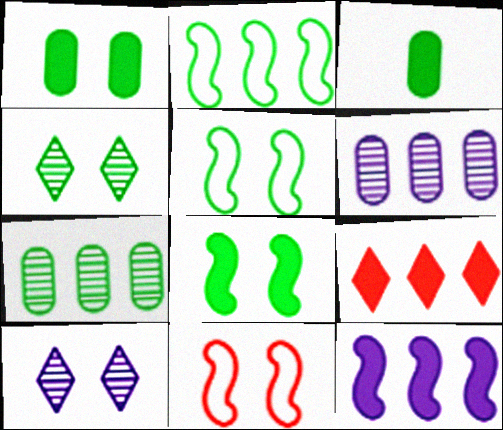[[1, 4, 5], 
[1, 10, 11], 
[2, 3, 4], 
[2, 6, 9]]